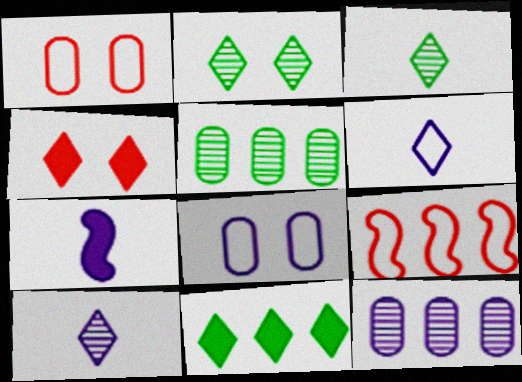[[9, 11, 12]]